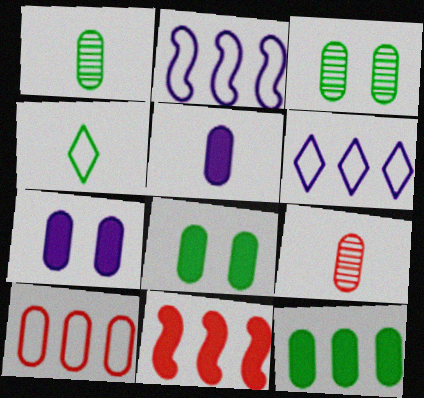[[1, 7, 10], 
[3, 5, 10]]